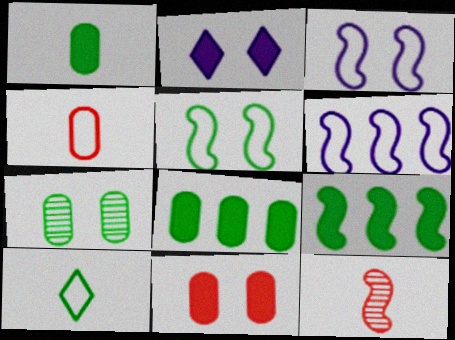[[3, 9, 12], 
[7, 9, 10]]